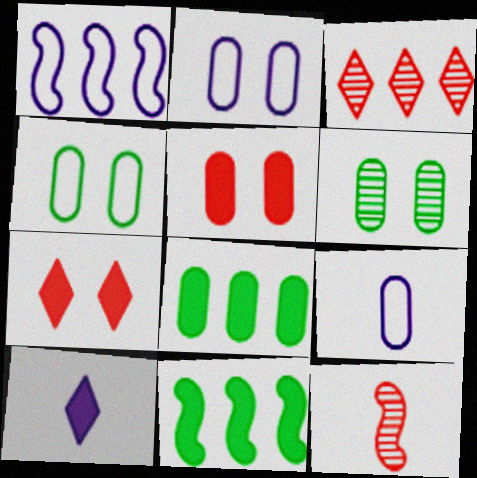[[1, 3, 8], 
[2, 5, 6], 
[5, 10, 11]]